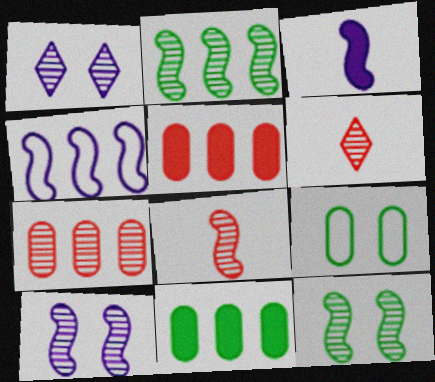[[2, 8, 10], 
[3, 4, 10]]